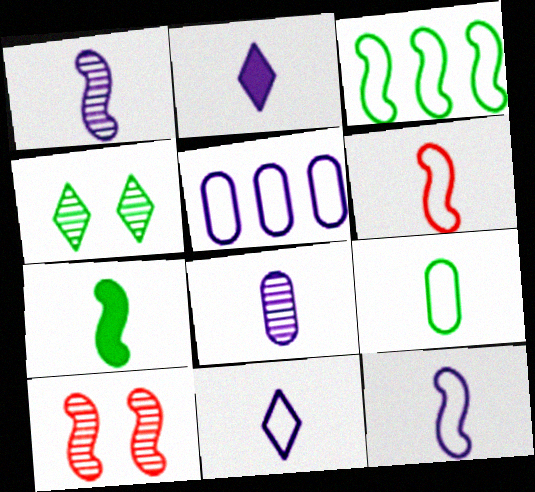[[1, 6, 7], 
[2, 8, 12], 
[6, 9, 11]]